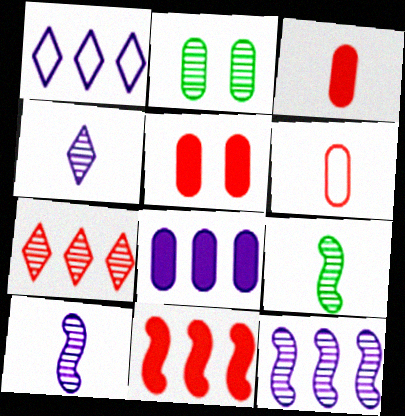[[1, 5, 9], 
[1, 8, 12], 
[2, 6, 8], 
[2, 7, 10]]